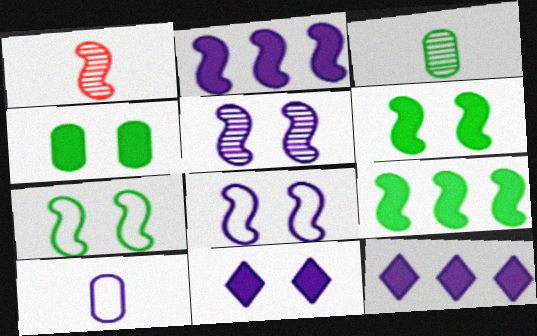[[1, 2, 7], 
[1, 8, 9], 
[5, 10, 12]]